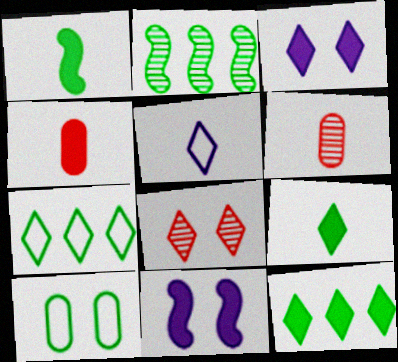[[1, 5, 6], 
[2, 9, 10], 
[4, 11, 12], 
[5, 8, 12], 
[6, 7, 11], 
[8, 10, 11]]